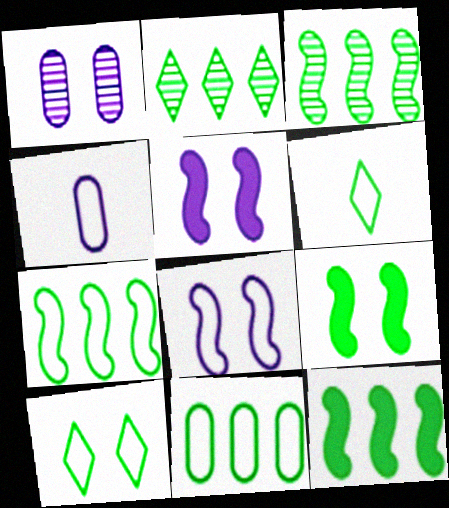[[2, 11, 12], 
[3, 7, 12]]